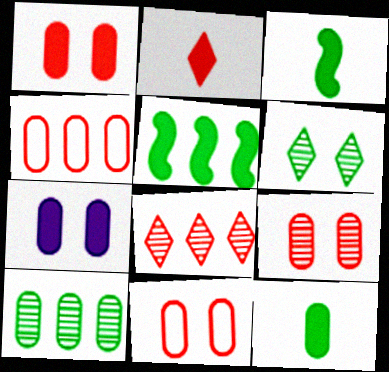[[1, 9, 11], 
[2, 5, 7]]